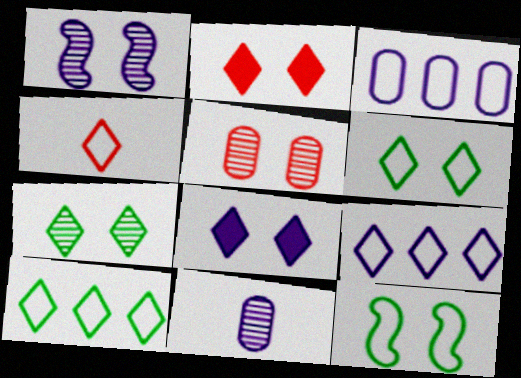[[1, 5, 7], 
[3, 4, 12], 
[4, 6, 9], 
[5, 8, 12]]